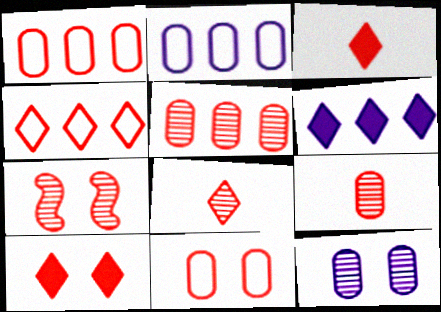[[1, 3, 7], 
[4, 8, 10], 
[5, 7, 8], 
[7, 10, 11]]